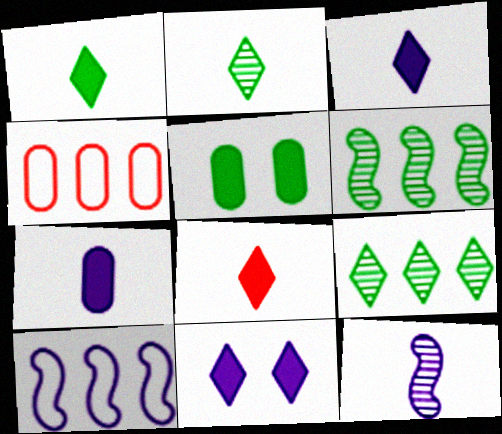[[1, 3, 8]]